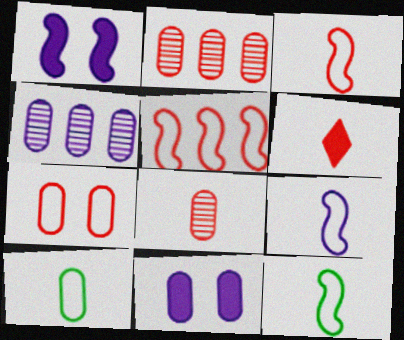[[2, 10, 11], 
[3, 6, 8], 
[3, 9, 12]]